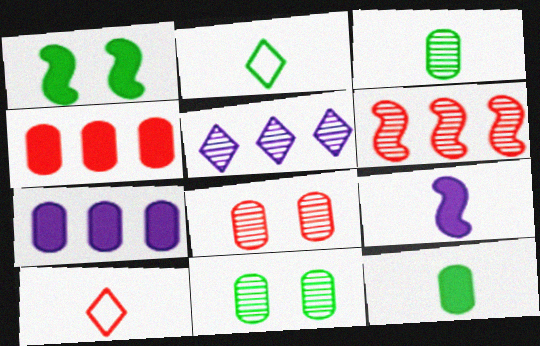[[3, 9, 10]]